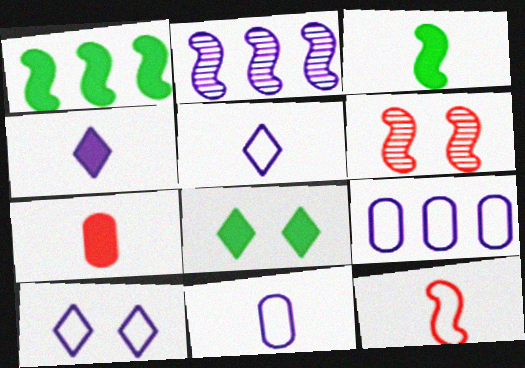[[3, 4, 7]]